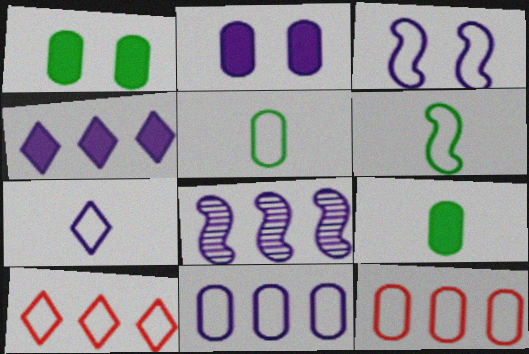[[2, 7, 8], 
[3, 5, 10], 
[3, 7, 11], 
[4, 8, 11]]